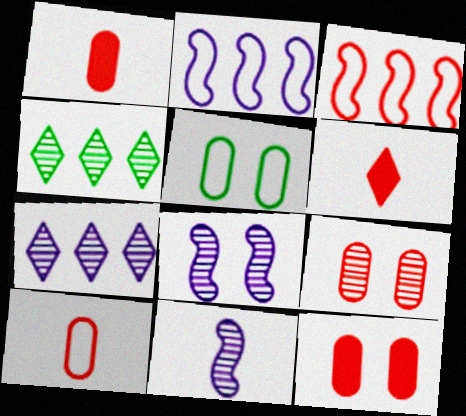[[3, 6, 9], 
[4, 9, 11]]